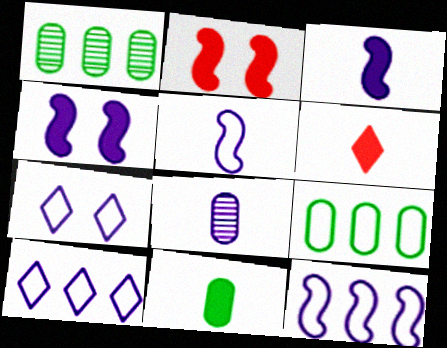[[3, 6, 11], 
[4, 8, 10]]